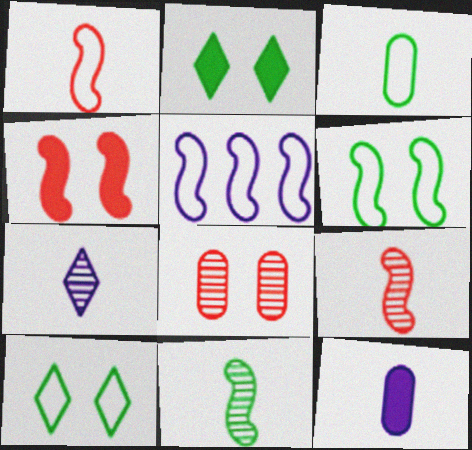[[1, 5, 6], 
[4, 5, 11]]